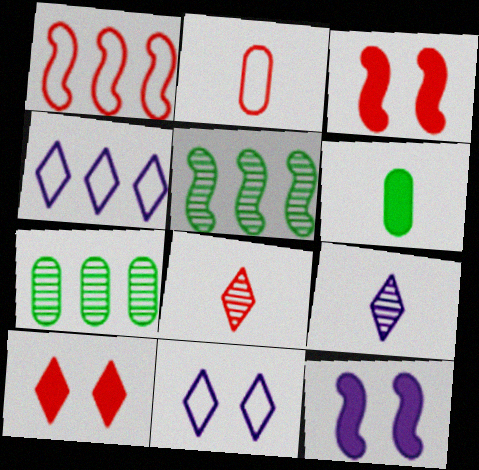[]